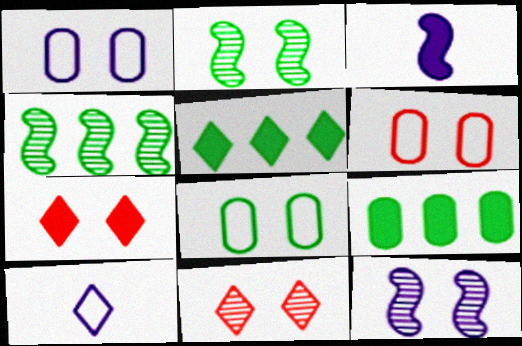[[1, 2, 7], 
[1, 6, 8], 
[3, 7, 9], 
[5, 10, 11], 
[7, 8, 12]]